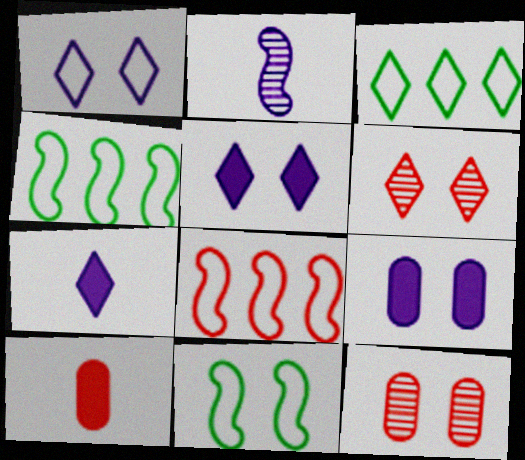[[3, 6, 7], 
[4, 7, 12], 
[5, 11, 12], 
[6, 8, 10], 
[6, 9, 11]]